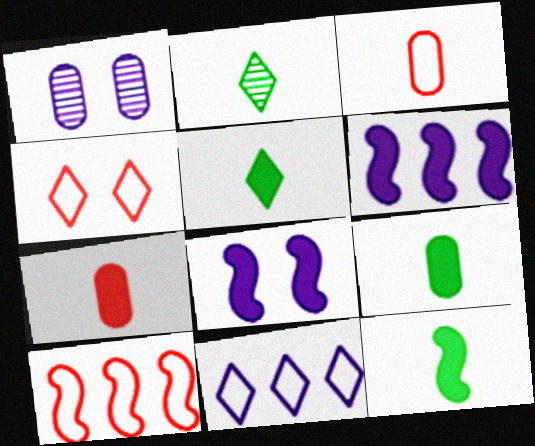[[1, 5, 10], 
[3, 4, 10], 
[5, 9, 12]]